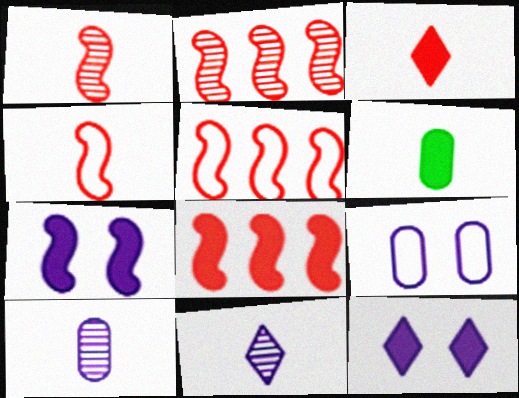[[2, 5, 8], 
[4, 6, 11], 
[6, 8, 12]]